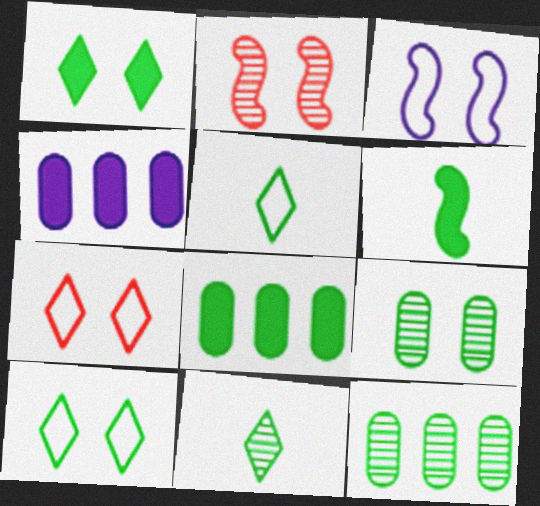[[1, 6, 8], 
[2, 4, 5], 
[6, 10, 12]]